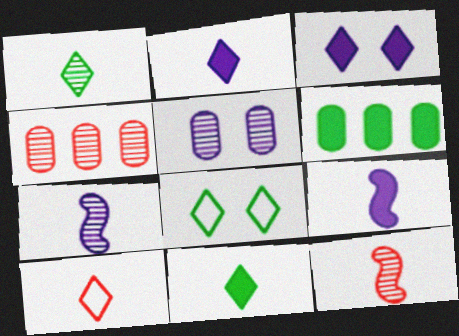[[1, 2, 10], 
[4, 8, 9]]